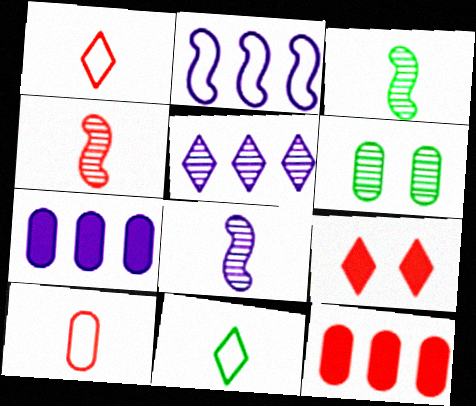[[2, 5, 7], 
[3, 4, 8], 
[4, 5, 6], 
[5, 9, 11], 
[6, 7, 10]]